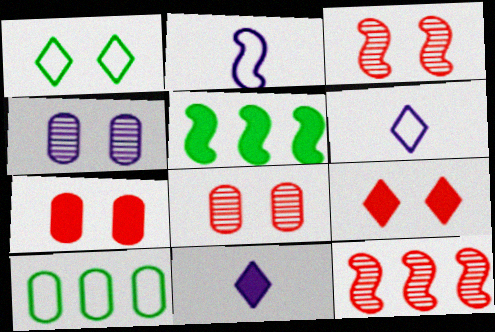[[2, 3, 5], 
[3, 10, 11], 
[5, 6, 8], 
[5, 7, 11]]